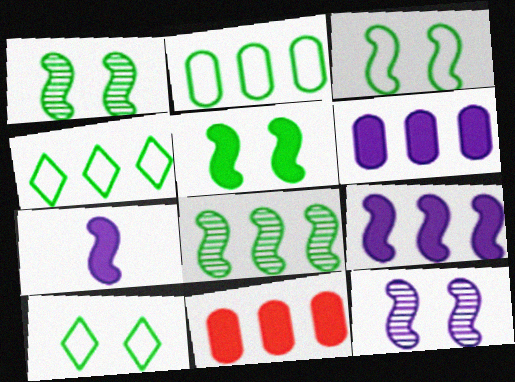[[1, 3, 5]]